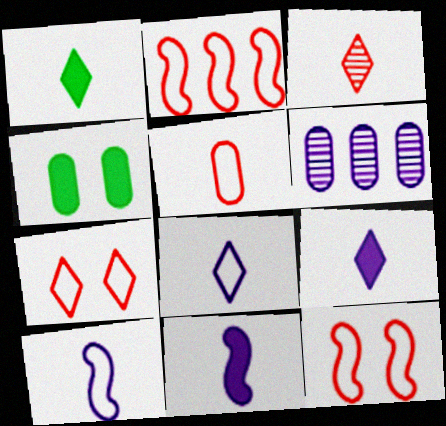[[1, 3, 8], 
[1, 6, 12], 
[2, 5, 7], 
[4, 5, 6]]